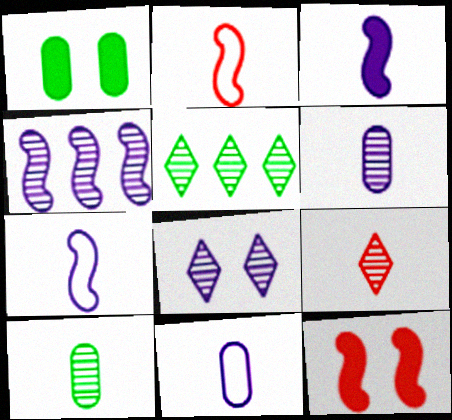[[4, 6, 8], 
[5, 8, 9], 
[5, 11, 12]]